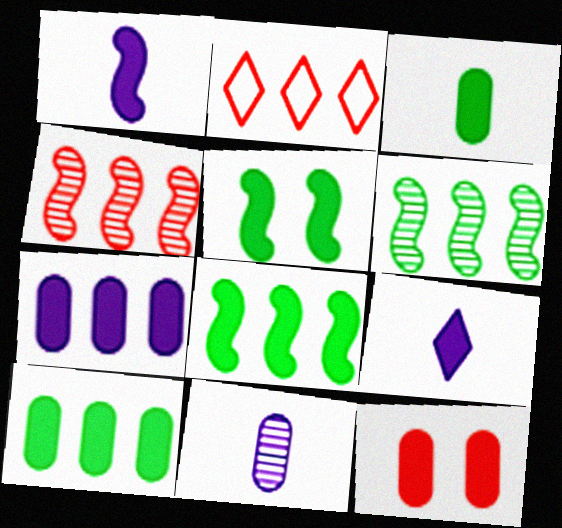[[2, 5, 11], 
[2, 6, 7], 
[3, 7, 12], 
[8, 9, 12]]